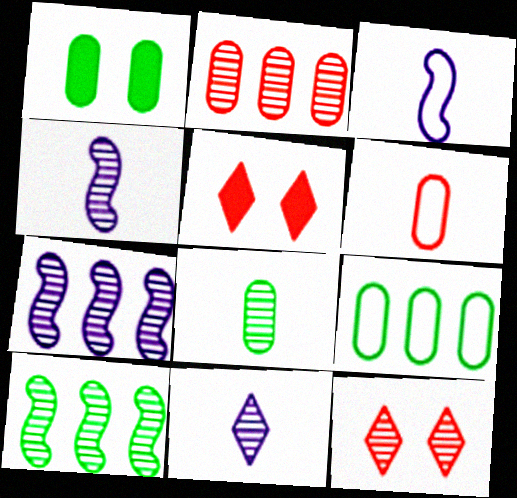[[1, 8, 9], 
[4, 5, 9], 
[7, 8, 12]]